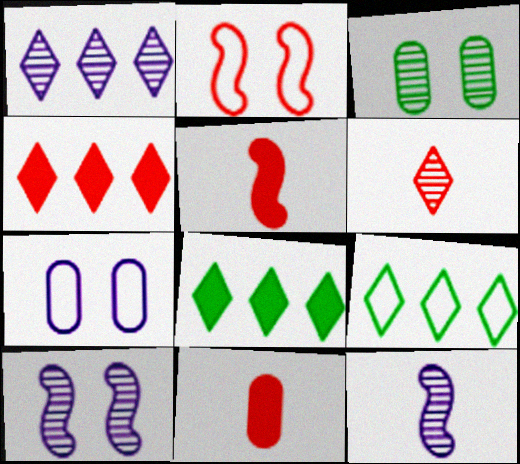[[1, 4, 9], 
[9, 10, 11]]